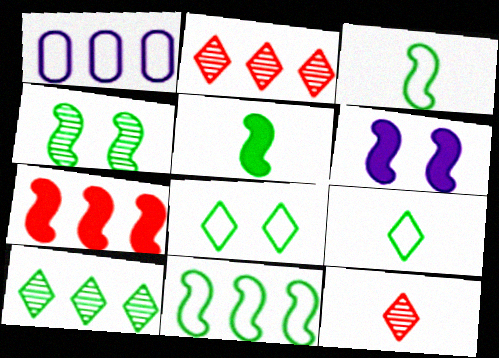[[1, 7, 10], 
[4, 5, 11], 
[5, 6, 7]]